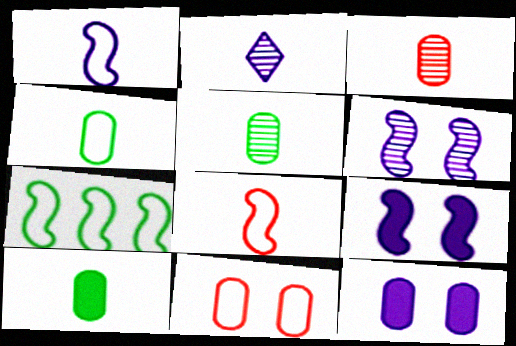[[2, 8, 10], 
[4, 5, 10]]